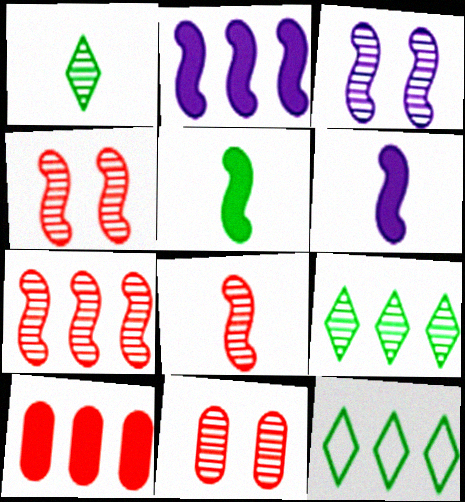[[4, 7, 8], 
[6, 11, 12]]